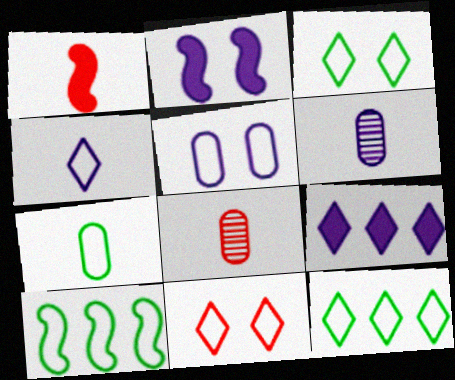[[2, 8, 12], 
[3, 7, 10], 
[4, 11, 12]]